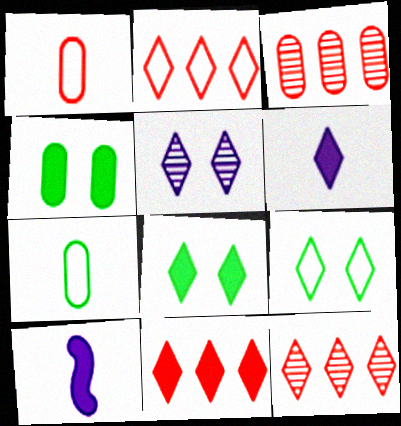[[2, 11, 12], 
[3, 9, 10], 
[4, 10, 11], 
[6, 8, 11], 
[6, 9, 12]]